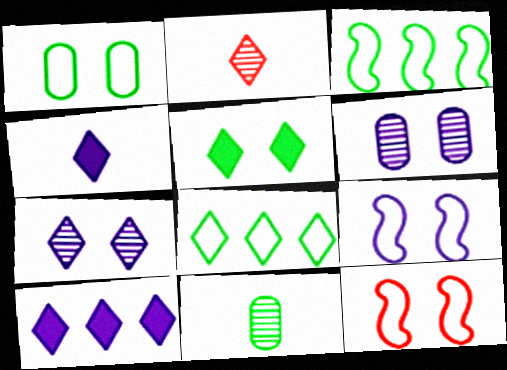[[3, 5, 11], 
[5, 6, 12], 
[10, 11, 12]]